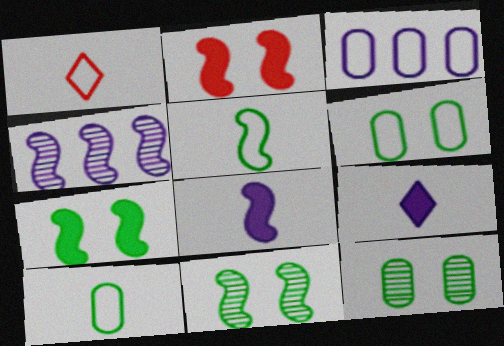[[2, 4, 5]]